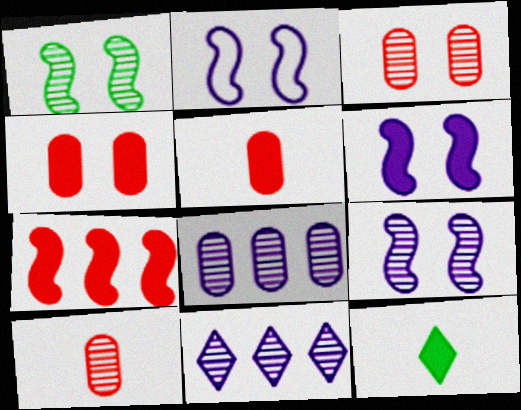[[1, 10, 11], 
[2, 6, 9]]